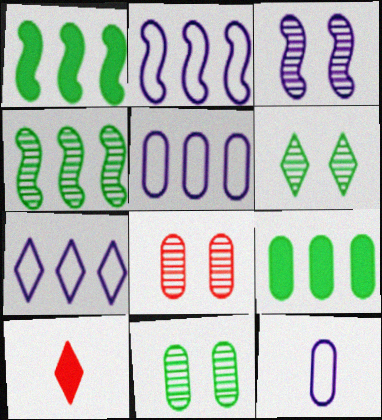[[2, 5, 7], 
[2, 10, 11], 
[3, 6, 8], 
[6, 7, 10], 
[8, 9, 12]]